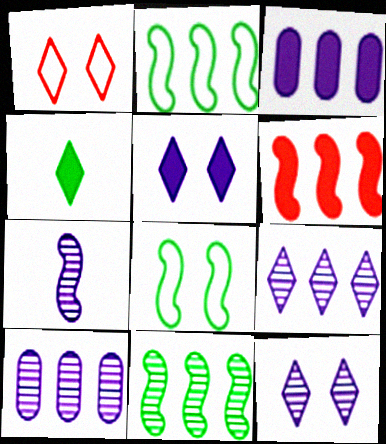[[1, 4, 9], 
[6, 7, 8], 
[7, 10, 12]]